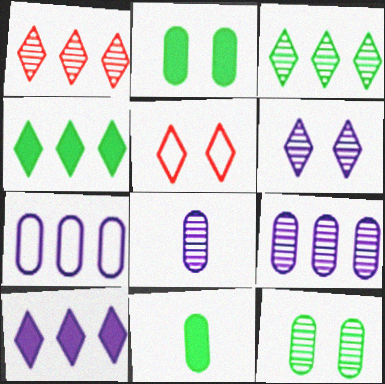[]